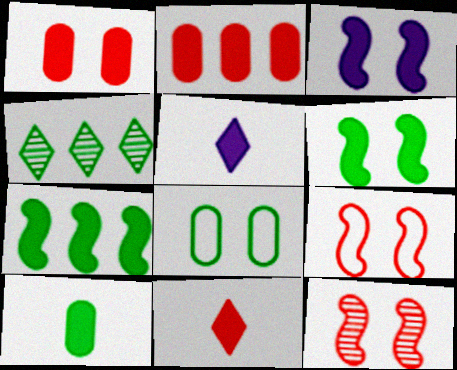[[1, 5, 7], 
[2, 5, 6]]